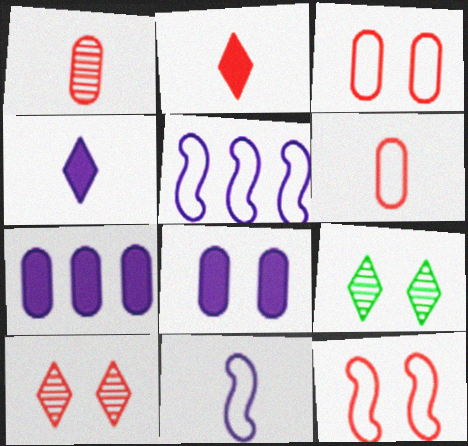[[8, 9, 12]]